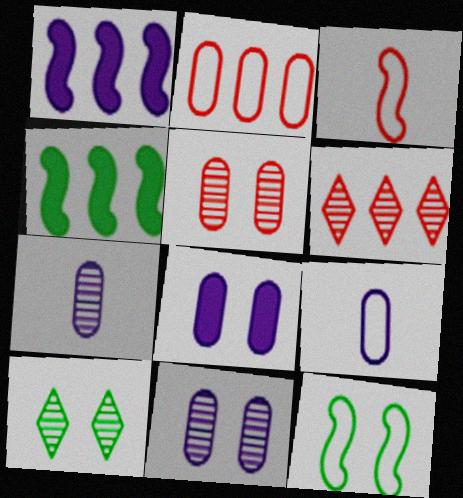[]